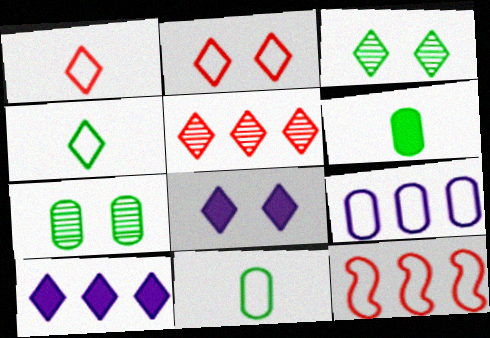[[1, 3, 10], 
[2, 3, 8], 
[4, 5, 8]]